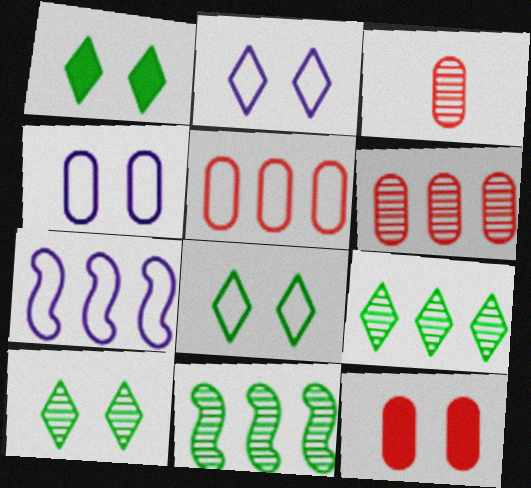[[1, 3, 7], 
[1, 8, 10], 
[3, 5, 12]]